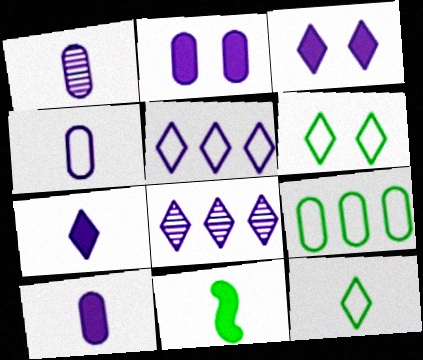[[1, 4, 10]]